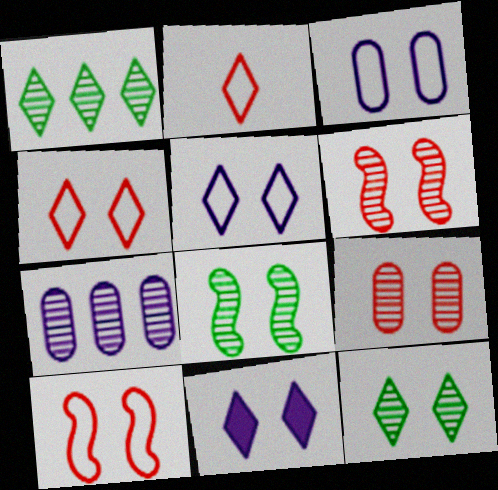[[1, 2, 11], 
[4, 11, 12]]